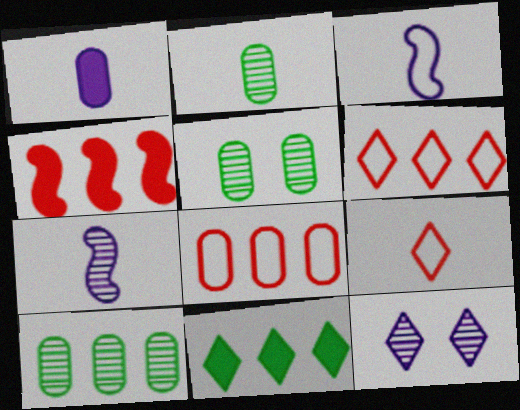[[1, 5, 8], 
[2, 5, 10], 
[9, 11, 12]]